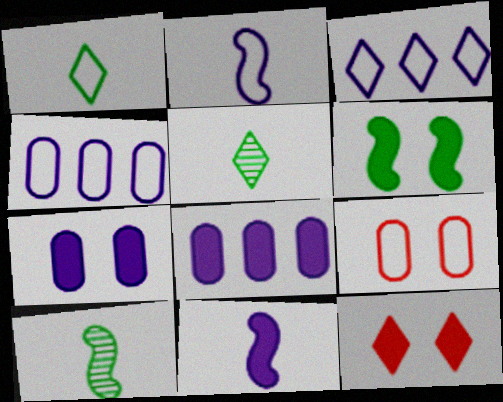[[3, 5, 12], 
[4, 10, 12], 
[6, 7, 12]]